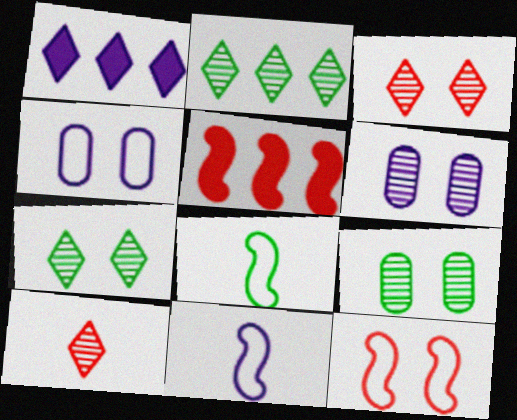[[1, 6, 11]]